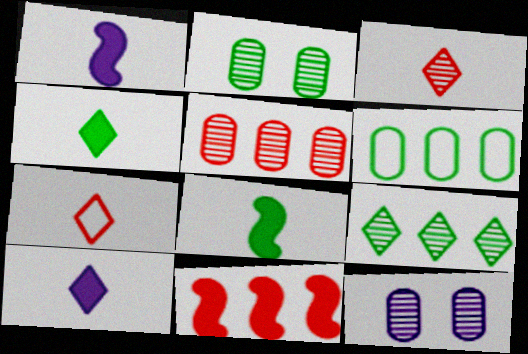[]